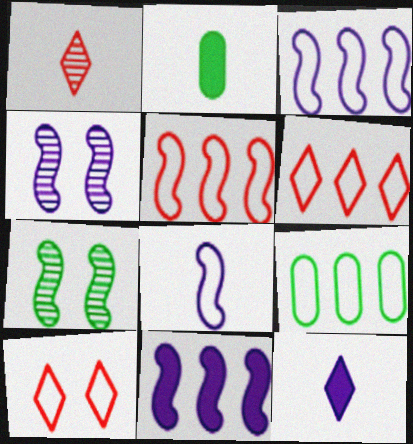[[1, 2, 8], 
[2, 4, 6], 
[3, 6, 9], 
[4, 8, 11], 
[8, 9, 10]]